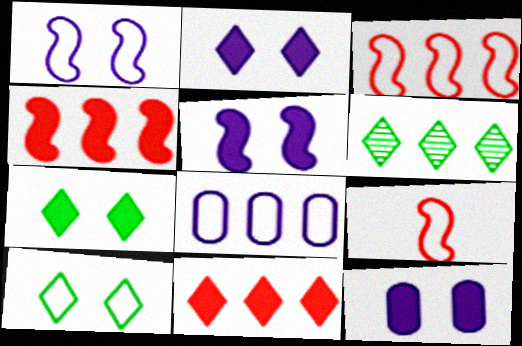[[2, 5, 12], 
[4, 6, 8], 
[6, 9, 12], 
[8, 9, 10]]